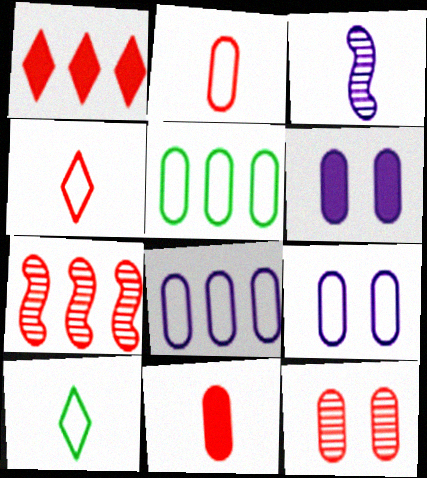[[2, 5, 9], 
[3, 10, 11], 
[6, 7, 10]]